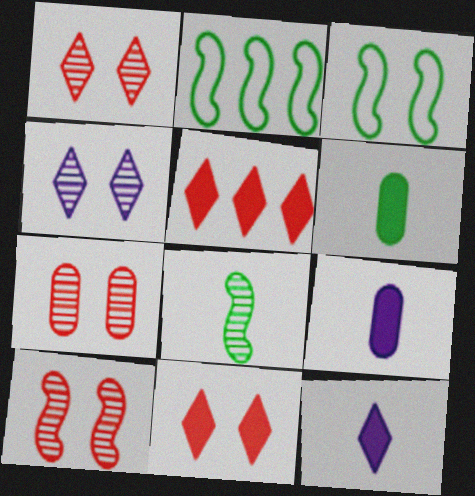[[1, 2, 9], 
[1, 7, 10], 
[2, 7, 12]]